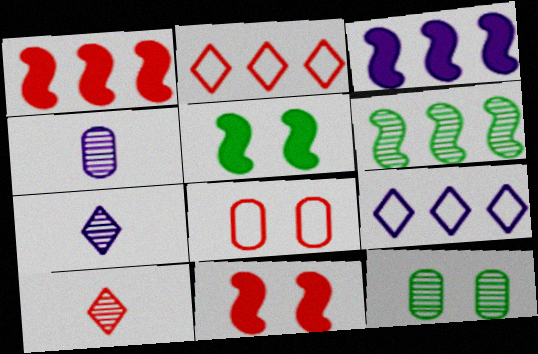[[1, 8, 10], 
[2, 4, 5]]